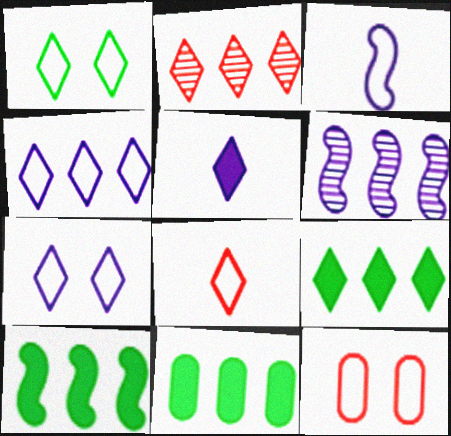[[1, 2, 5], 
[1, 4, 8], 
[2, 4, 9], 
[9, 10, 11]]